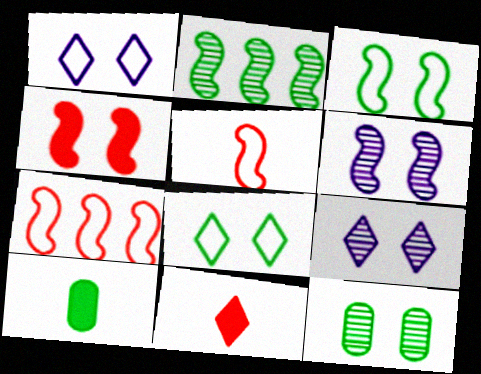[[1, 4, 12], 
[2, 8, 10], 
[3, 4, 6], 
[7, 9, 10]]